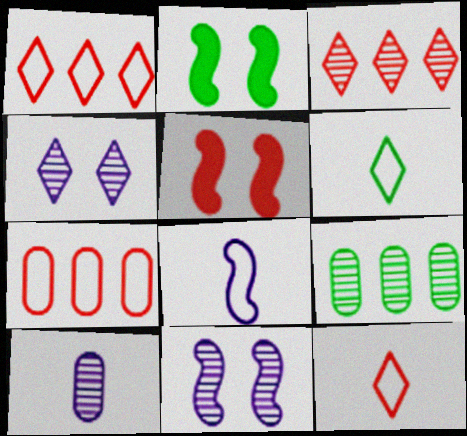[[1, 2, 10], 
[2, 6, 9]]